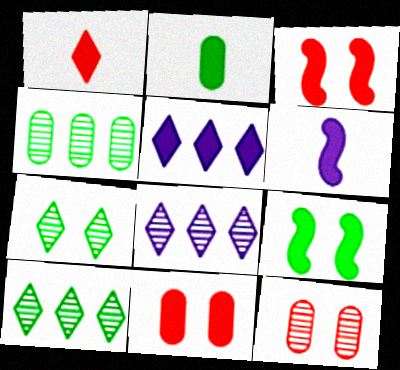[[1, 2, 6], 
[2, 3, 5]]